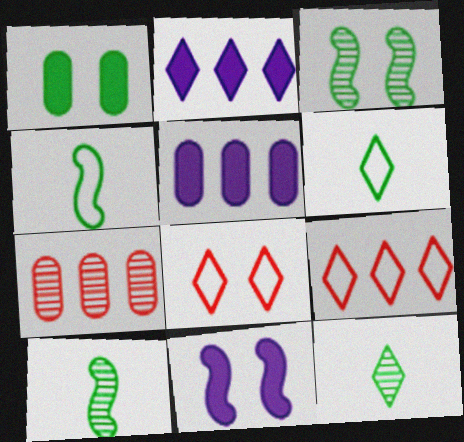[[2, 8, 12], 
[5, 8, 10], 
[6, 7, 11]]